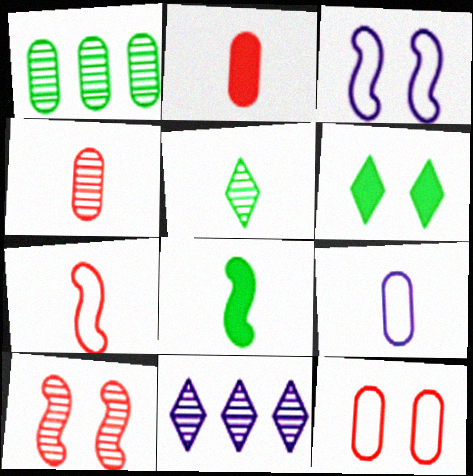[[8, 11, 12]]